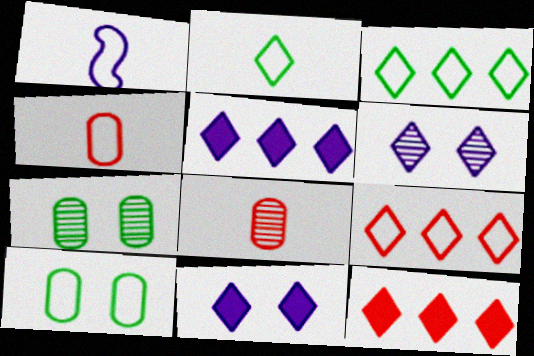[[1, 2, 4], 
[1, 7, 12], 
[1, 9, 10], 
[2, 6, 12]]